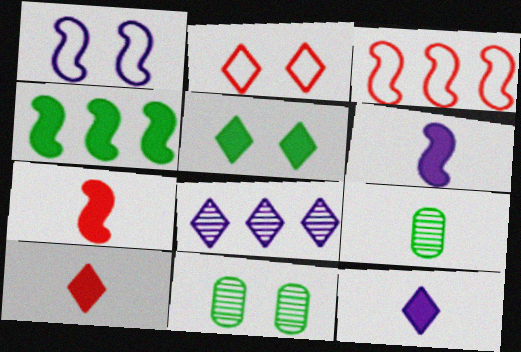[[3, 11, 12]]